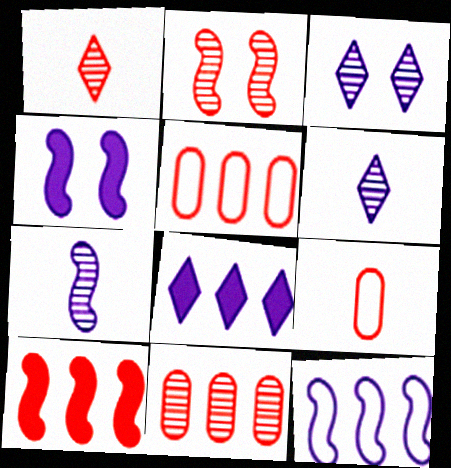[[1, 2, 11], 
[4, 7, 12]]